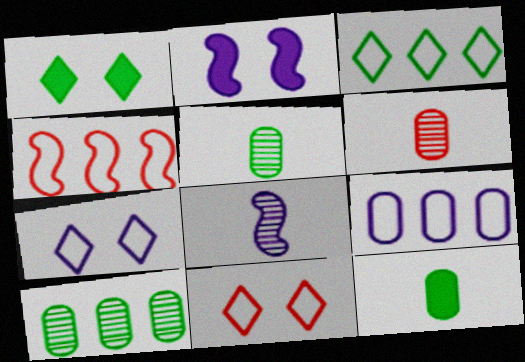[[2, 3, 6], 
[3, 4, 9]]